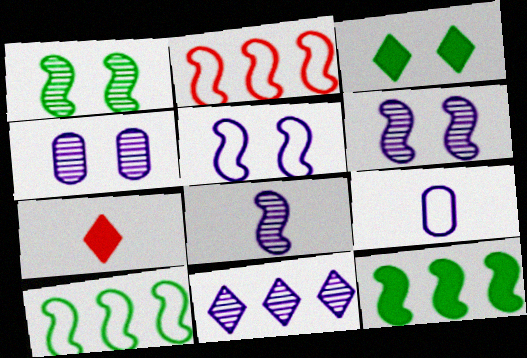[[4, 7, 10], 
[4, 8, 11]]